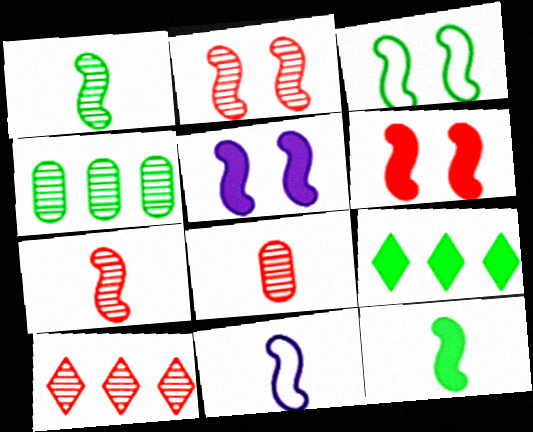[[2, 3, 5], 
[2, 8, 10], 
[7, 11, 12]]